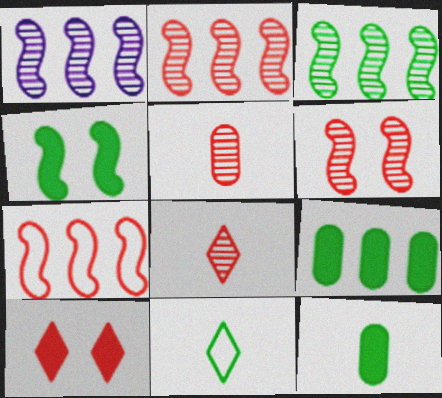[[1, 2, 3], 
[5, 7, 10]]